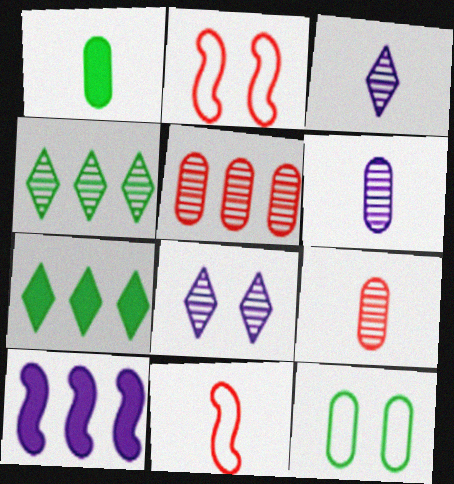[[1, 3, 11], 
[2, 6, 7]]